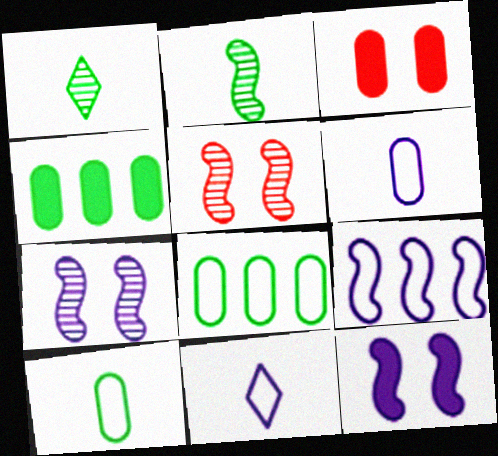[[1, 3, 9], 
[4, 5, 11]]